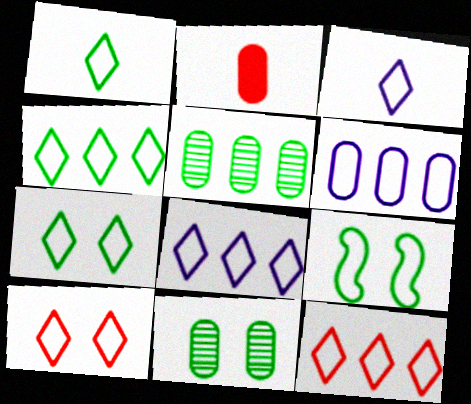[[1, 4, 7], 
[1, 8, 10], 
[2, 6, 11], 
[3, 4, 10], 
[3, 7, 12], 
[4, 8, 12]]